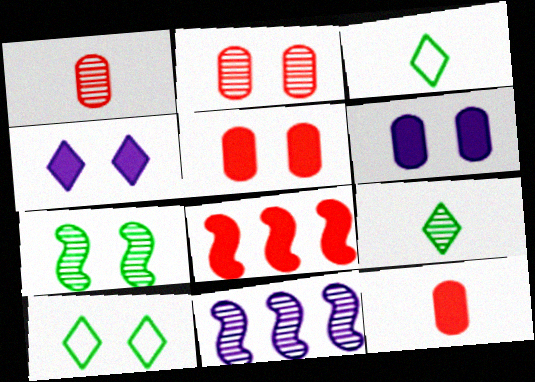[[2, 9, 11], 
[3, 5, 11], 
[10, 11, 12]]